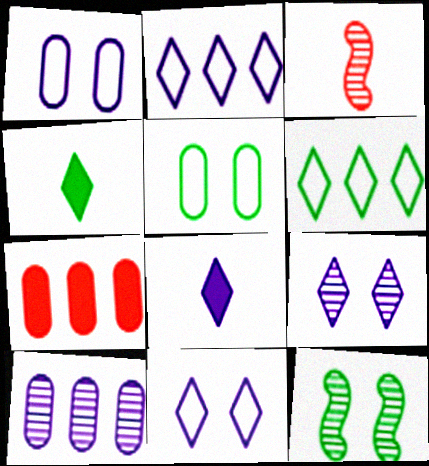[[2, 8, 9]]